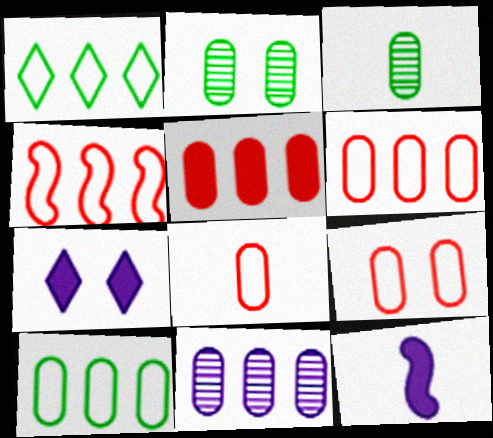[[3, 4, 7], 
[5, 10, 11], 
[6, 8, 9]]